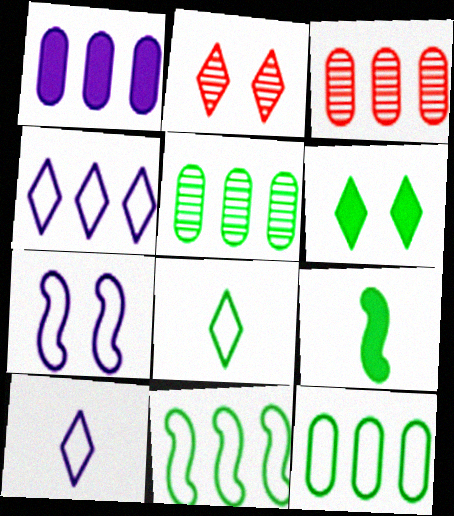[[1, 3, 12]]